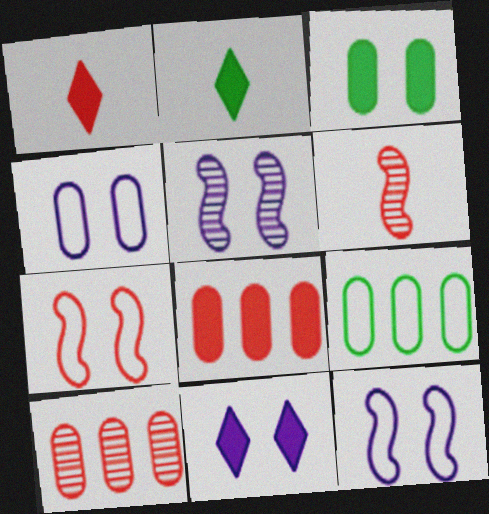[[1, 5, 9], 
[1, 7, 10], 
[2, 10, 12], 
[4, 5, 11], 
[6, 9, 11]]